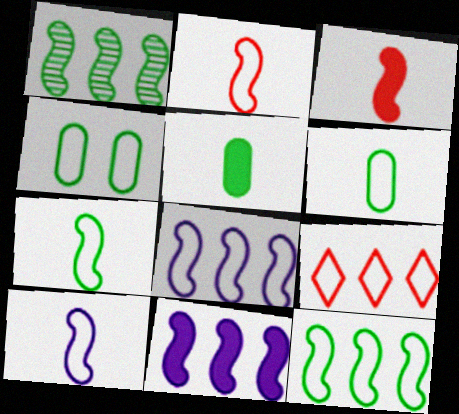[[2, 7, 10], 
[4, 9, 10]]